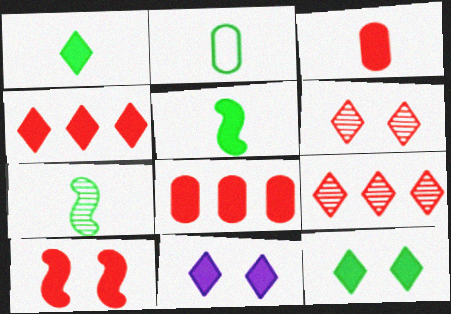[[1, 2, 7], 
[1, 4, 11], 
[3, 4, 10], 
[5, 8, 11]]